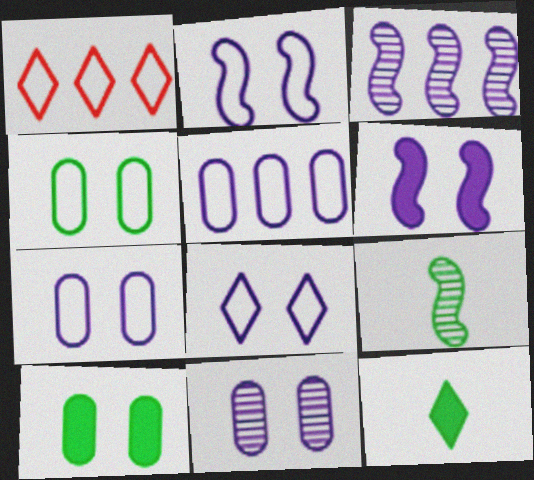[[2, 7, 8], 
[6, 8, 11]]